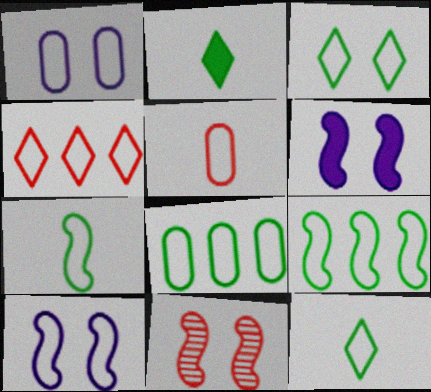[[1, 4, 7], 
[1, 5, 8], 
[3, 7, 8]]